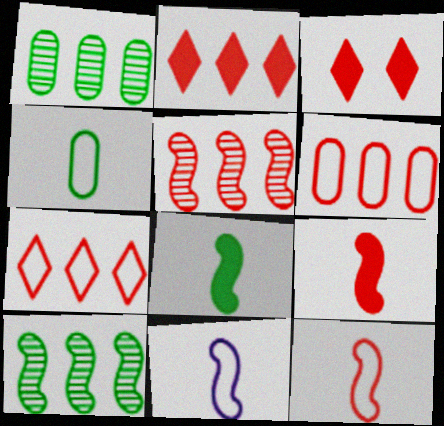[[1, 3, 11], 
[2, 5, 6]]